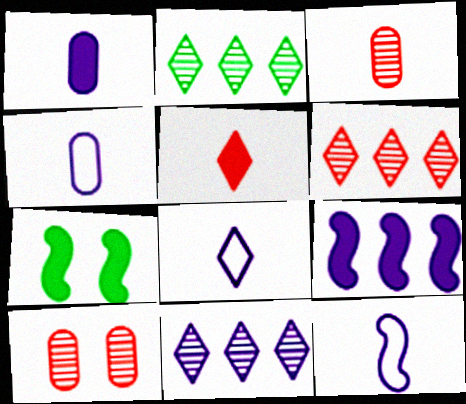[[2, 6, 11], 
[4, 6, 7], 
[4, 8, 12]]